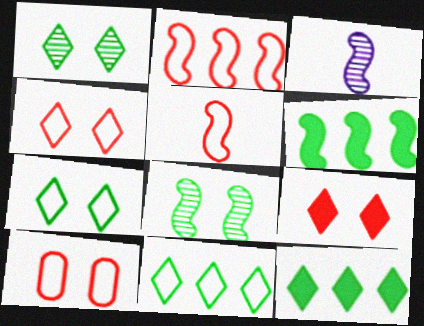[[3, 10, 12]]